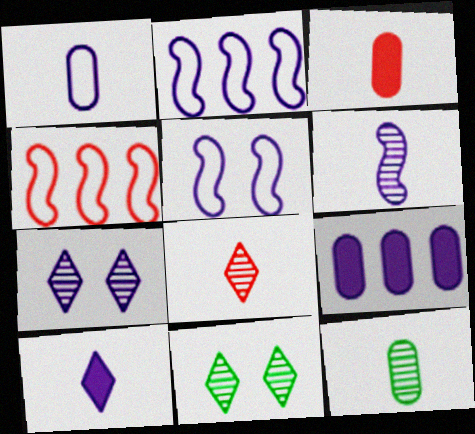[[1, 3, 12], 
[1, 6, 10], 
[2, 3, 11], 
[6, 8, 12]]